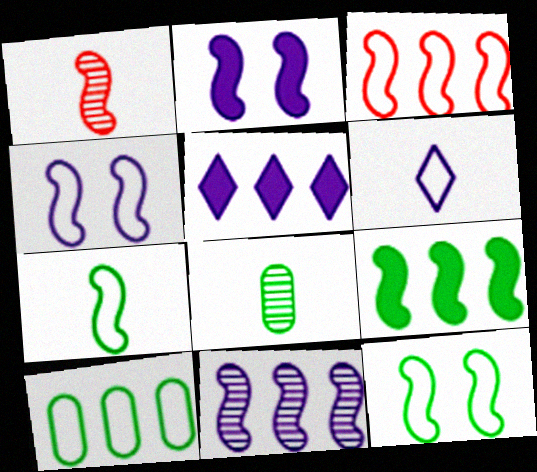[[1, 4, 9], 
[3, 4, 7], 
[3, 9, 11]]